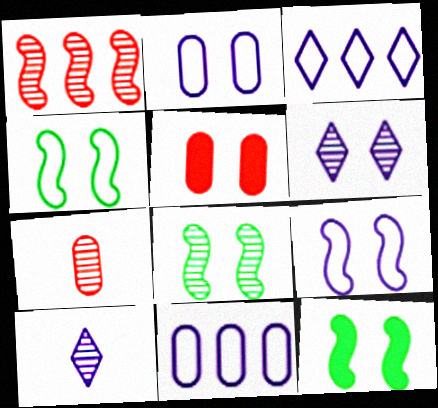[[3, 7, 12], 
[4, 5, 6], 
[4, 8, 12]]